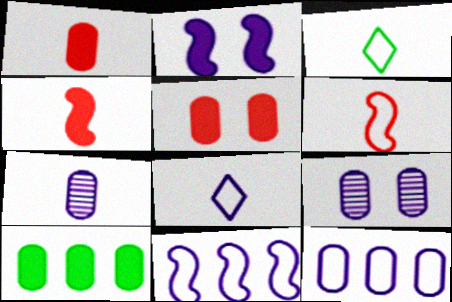[[3, 4, 7]]